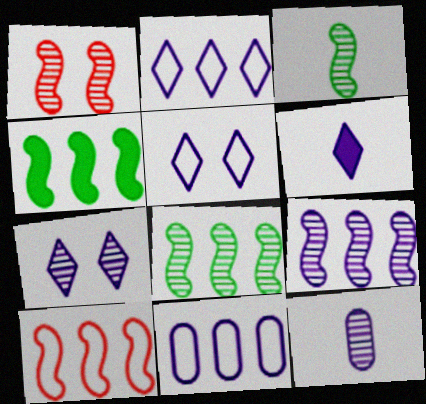[[1, 3, 9], 
[2, 6, 7], 
[4, 9, 10], 
[7, 9, 12]]